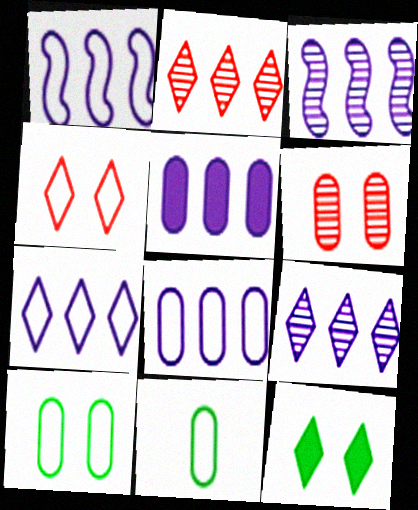[[1, 4, 11], 
[1, 5, 9], 
[1, 7, 8], 
[3, 5, 7], 
[5, 6, 11]]